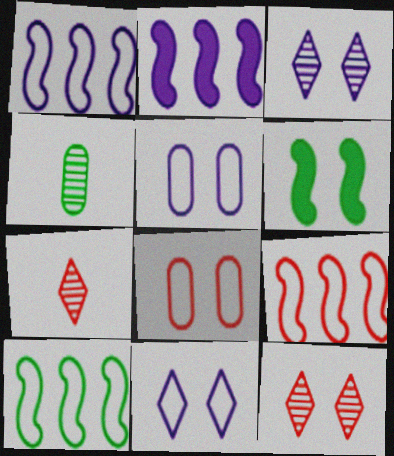[[1, 9, 10], 
[3, 6, 8], 
[5, 6, 12]]